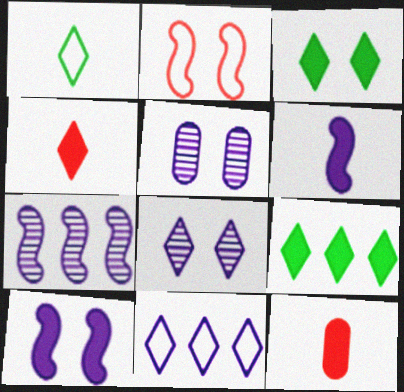[[2, 3, 5], 
[5, 6, 11], 
[9, 10, 12]]